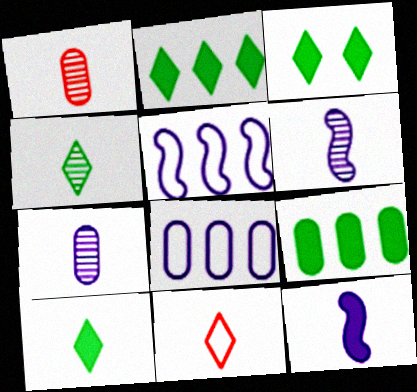[[1, 3, 5], 
[1, 4, 6], 
[2, 3, 10]]